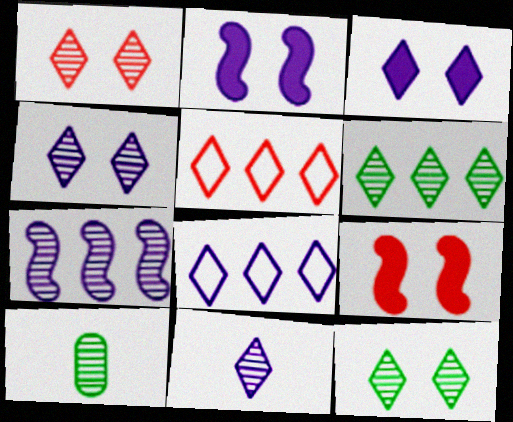[[1, 4, 12], 
[1, 6, 11], 
[1, 7, 10], 
[2, 5, 10], 
[3, 8, 11], 
[8, 9, 10]]